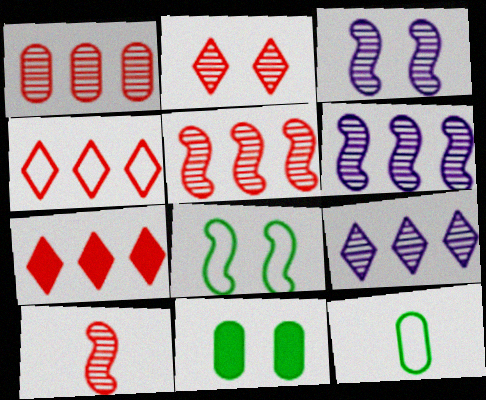[[1, 2, 10], 
[3, 7, 12]]